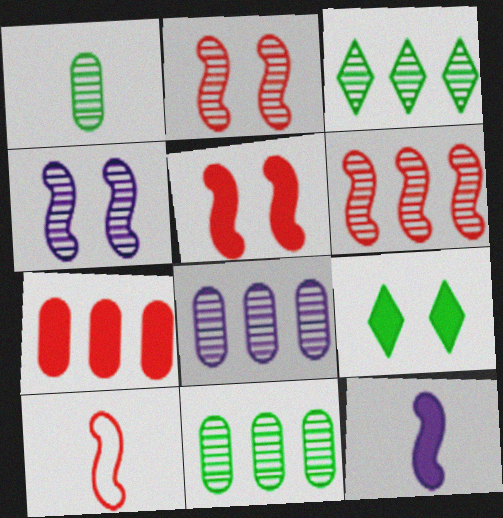[[3, 6, 8], 
[5, 6, 10], 
[7, 9, 12], 
[8, 9, 10]]